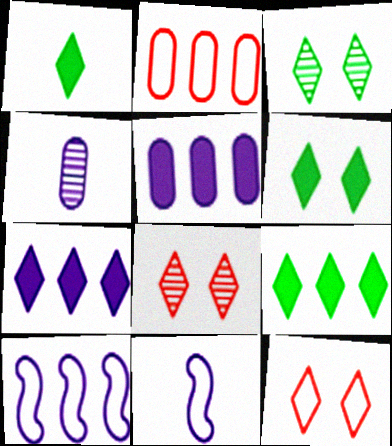[[1, 6, 9]]